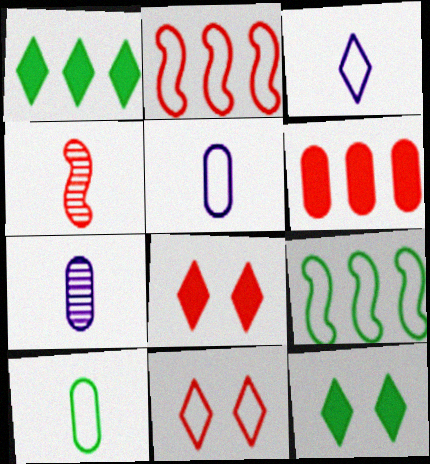[[2, 7, 12], 
[4, 6, 11], 
[5, 9, 11], 
[7, 8, 9]]